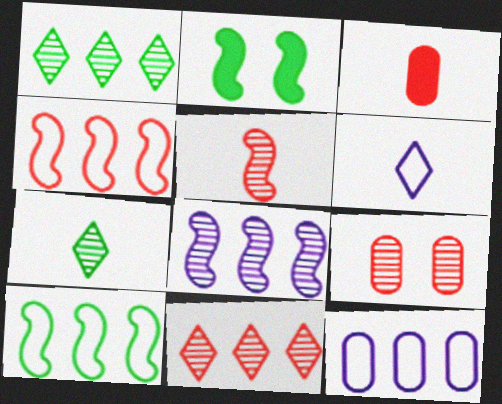[[5, 9, 11], 
[7, 8, 9]]